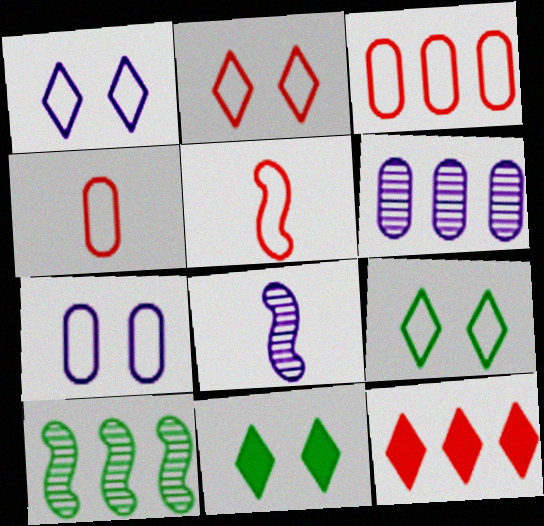[[1, 2, 9], 
[2, 3, 5], 
[3, 8, 11], 
[5, 6, 11]]